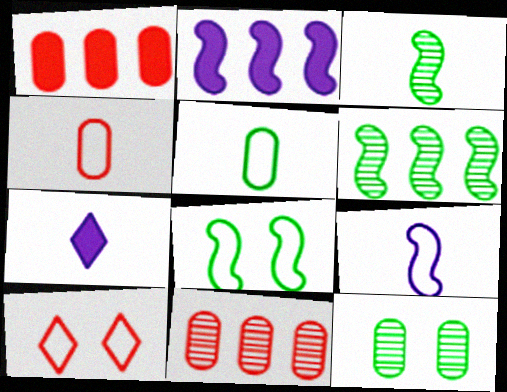[[3, 4, 7], 
[7, 8, 11]]